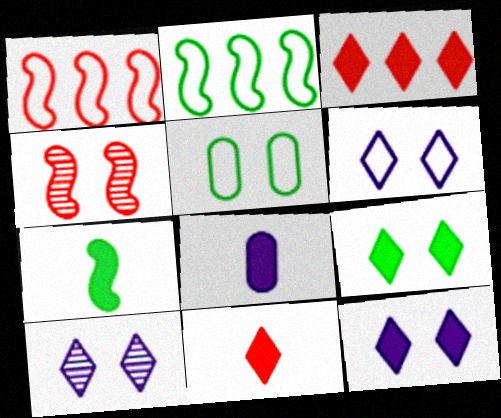[[4, 5, 12], 
[6, 10, 12], 
[7, 8, 11]]